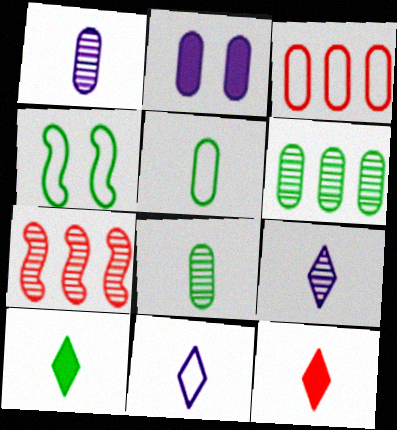[[2, 3, 8], 
[3, 4, 11], 
[4, 6, 10]]